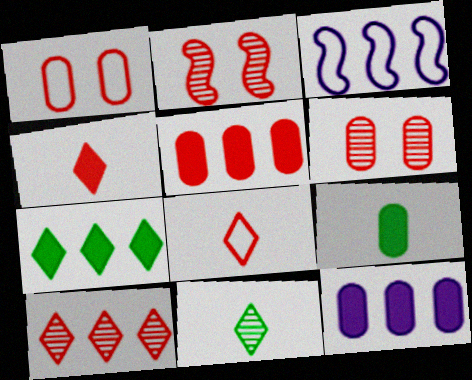[[2, 5, 8]]